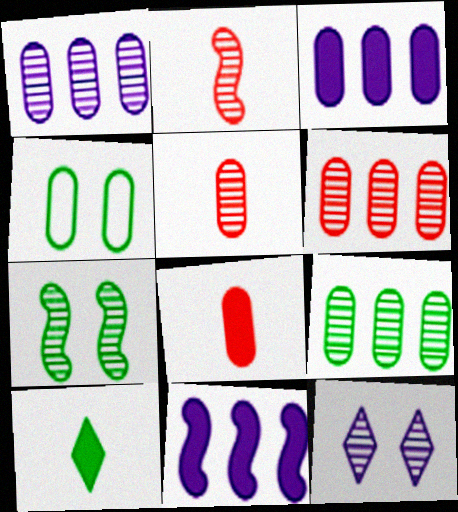[[1, 4, 8], 
[1, 6, 9], 
[2, 9, 12], 
[3, 4, 5]]